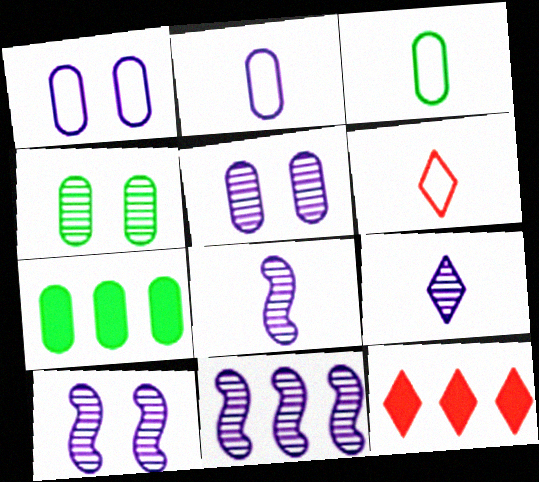[[3, 4, 7], 
[3, 10, 12], 
[5, 9, 11], 
[6, 7, 10], 
[8, 10, 11]]